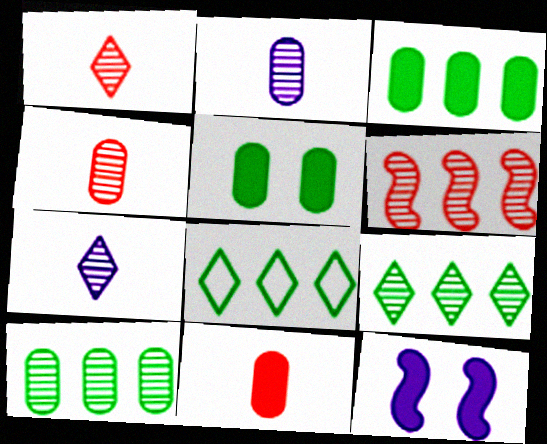[[4, 8, 12]]